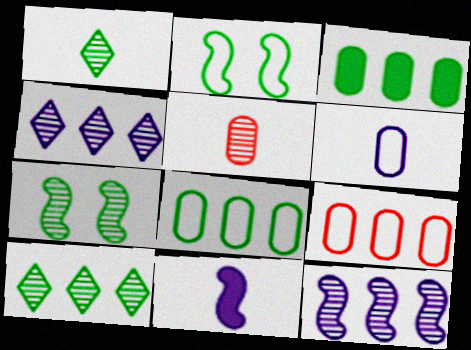[[1, 2, 3], 
[4, 5, 7]]